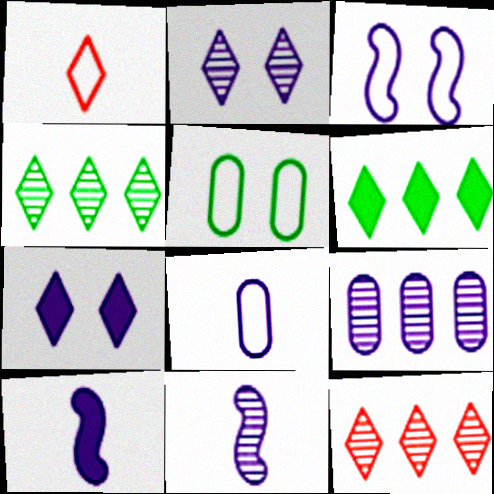[[1, 2, 6], 
[1, 4, 7], 
[2, 9, 11], 
[5, 10, 12]]